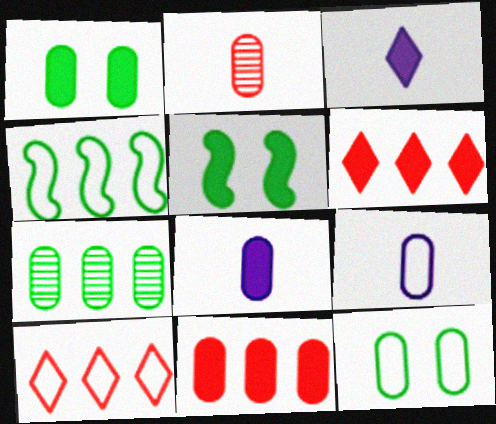[[1, 8, 11], 
[3, 5, 11], 
[5, 6, 8]]